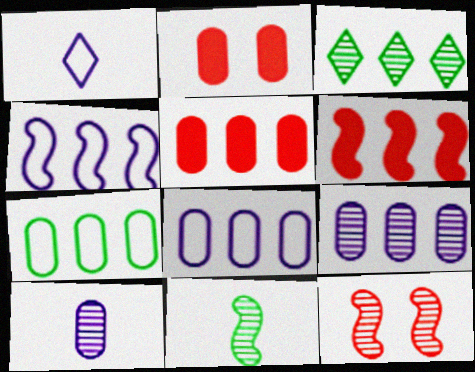[[2, 7, 10], 
[3, 4, 5], 
[3, 6, 8], 
[3, 10, 12], 
[5, 7, 9]]